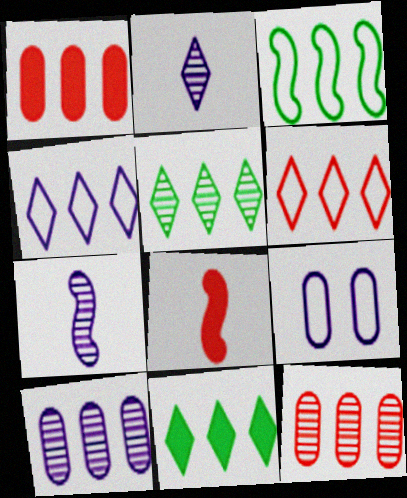[[5, 8, 9]]